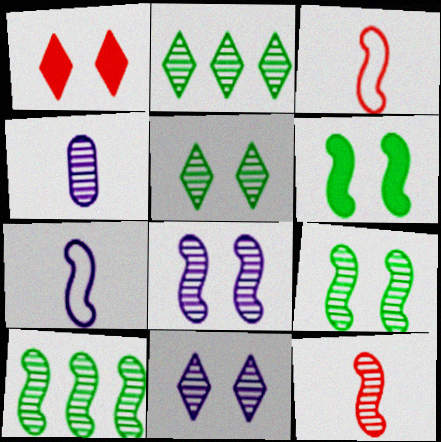[[8, 10, 12]]